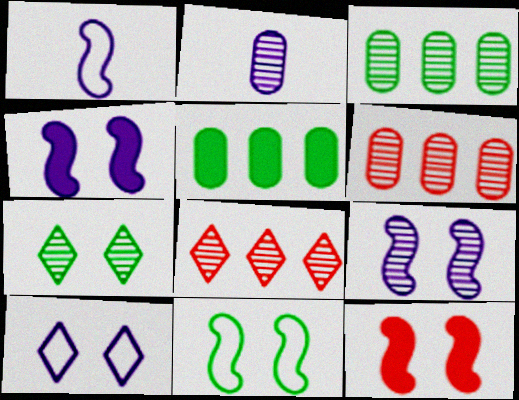[[9, 11, 12]]